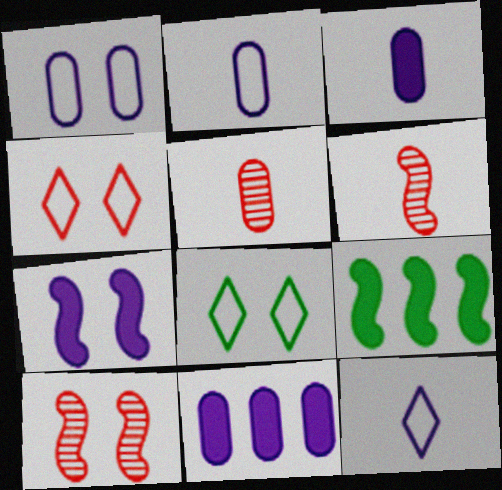[[6, 8, 11]]